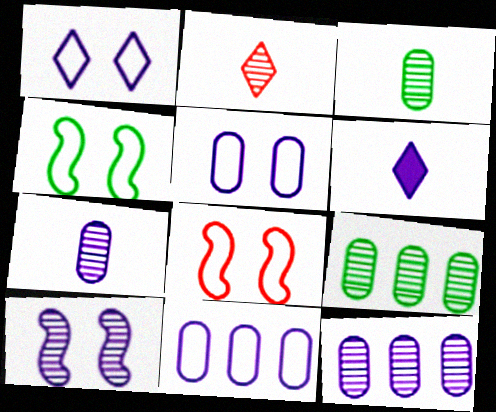[[2, 9, 10], 
[6, 8, 9], 
[6, 10, 11]]